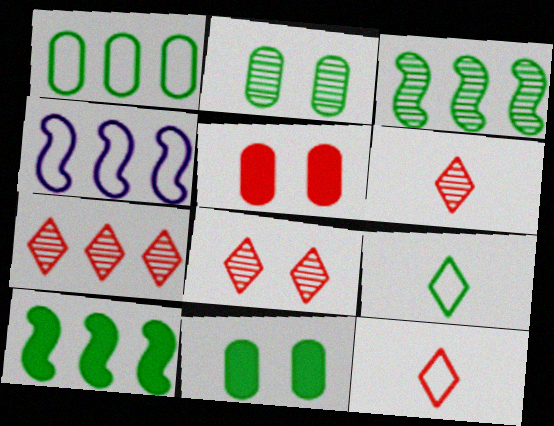[[2, 9, 10], 
[3, 9, 11], 
[4, 6, 11], 
[6, 7, 8]]